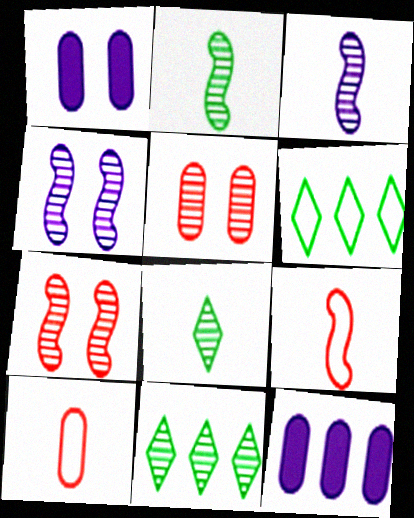[[1, 9, 11], 
[3, 5, 11]]